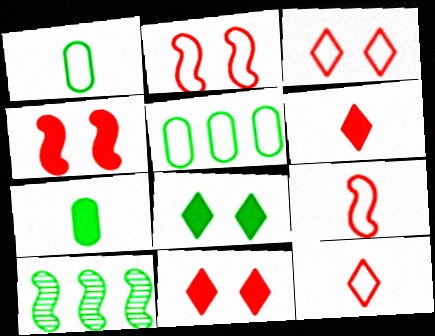[[1, 8, 10]]